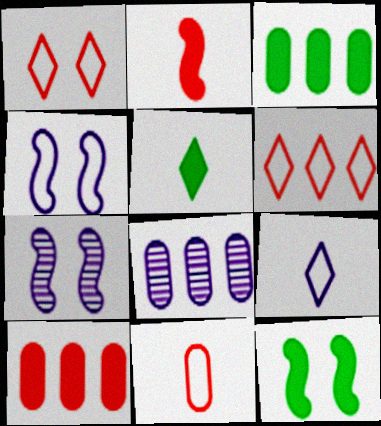[[3, 5, 12]]